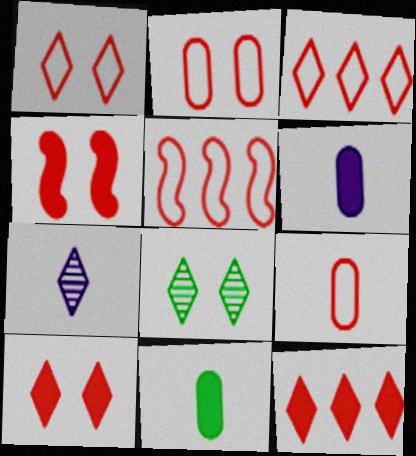[[1, 5, 9], 
[5, 6, 8]]